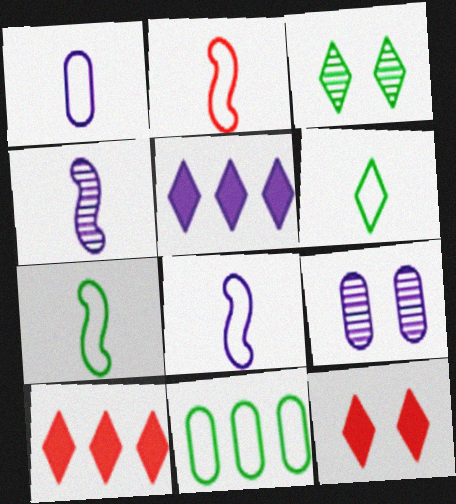[[1, 2, 6], 
[2, 7, 8], 
[4, 11, 12], 
[5, 8, 9], 
[7, 9, 10]]